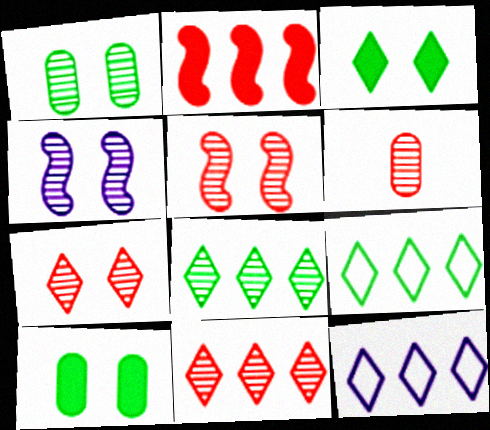[[1, 4, 7], 
[4, 6, 8], 
[5, 6, 11]]